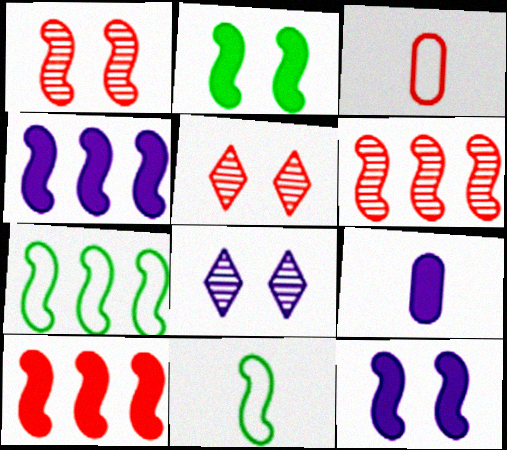[[1, 4, 11], 
[3, 5, 10], 
[4, 6, 7], 
[5, 7, 9], 
[6, 11, 12]]